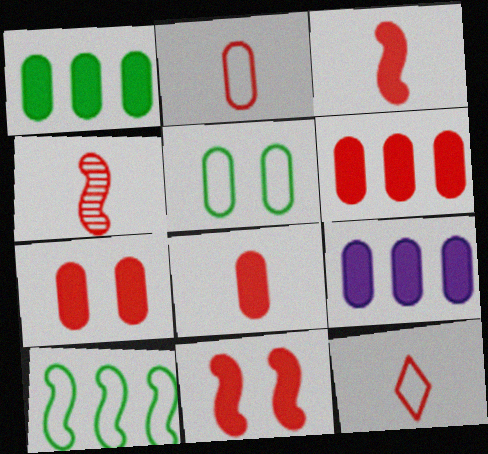[[1, 6, 9], 
[4, 8, 12], 
[6, 7, 8]]